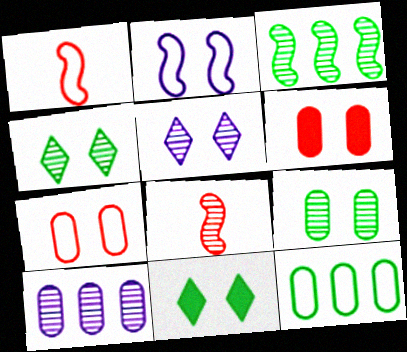[[1, 10, 11], 
[2, 4, 6], 
[4, 8, 10]]